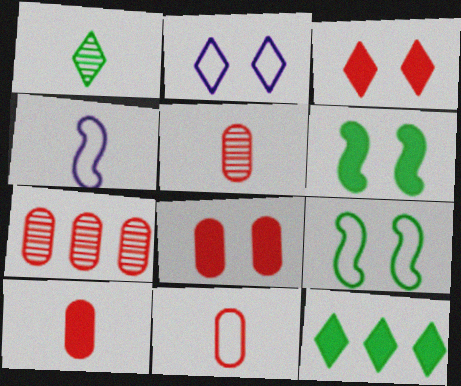[[1, 4, 10], 
[5, 10, 11], 
[7, 8, 11]]